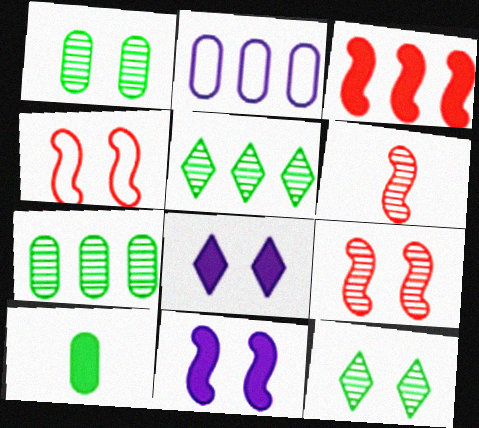[[1, 4, 8], 
[2, 3, 5], 
[3, 4, 6], 
[3, 8, 10]]